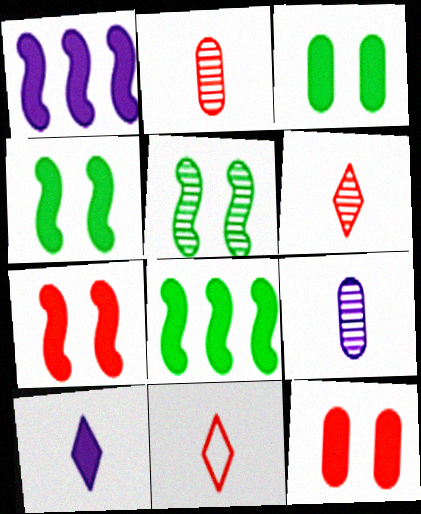[[8, 10, 12]]